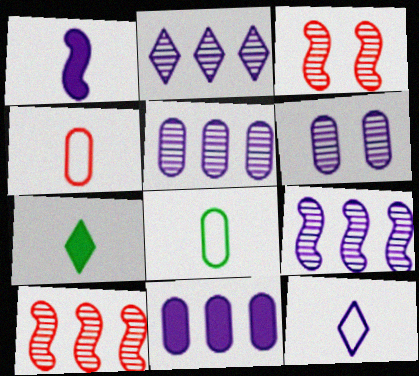[[2, 5, 9]]